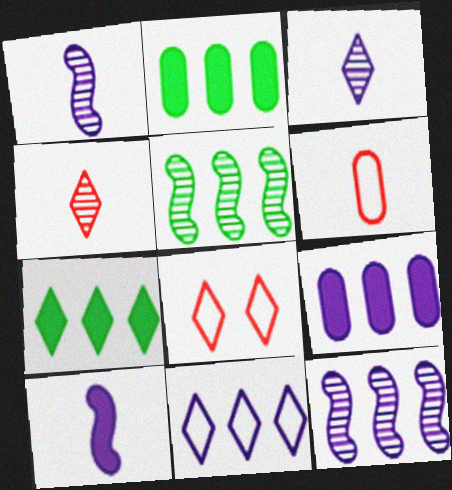[[1, 2, 8], 
[3, 7, 8], 
[9, 11, 12]]